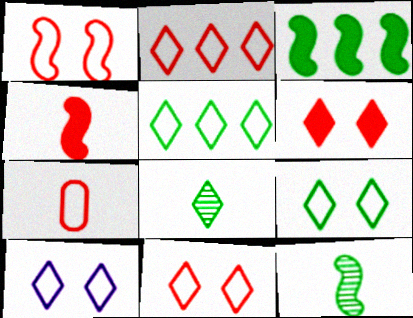[[1, 2, 7], 
[9, 10, 11]]